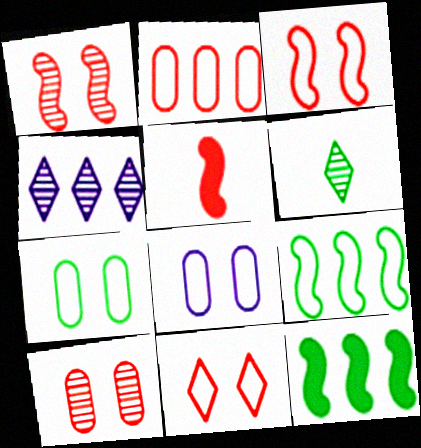[[2, 4, 12], 
[4, 5, 7], 
[6, 7, 12]]